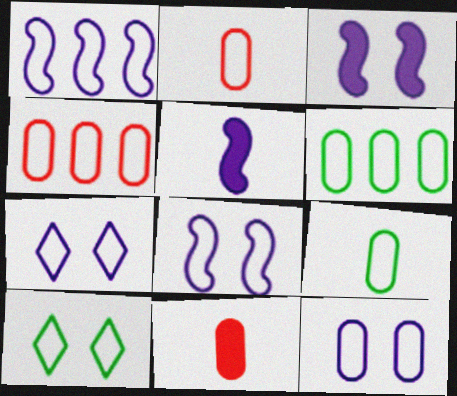[[1, 2, 10], 
[2, 6, 12], 
[4, 9, 12], 
[7, 8, 12]]